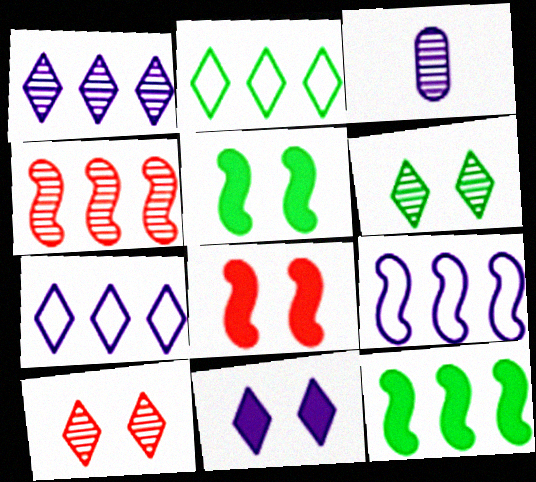[[2, 3, 8], 
[3, 4, 6], 
[3, 9, 11], 
[4, 9, 12]]